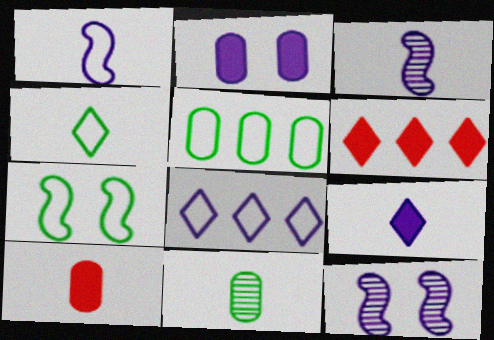[[2, 3, 8], 
[3, 4, 10], 
[4, 5, 7]]